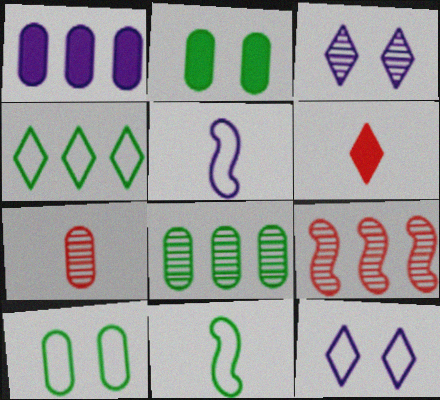[[1, 3, 5], 
[1, 4, 9], 
[1, 7, 10], 
[3, 4, 6], 
[4, 10, 11]]